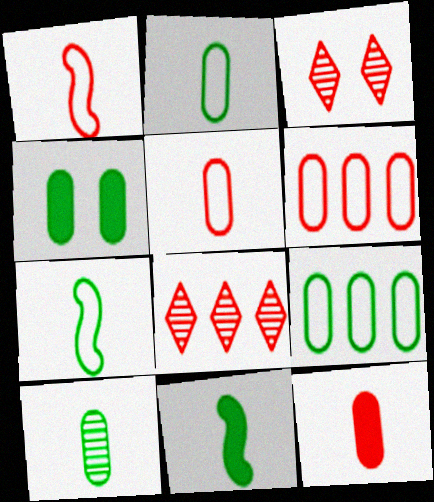[[4, 9, 10]]